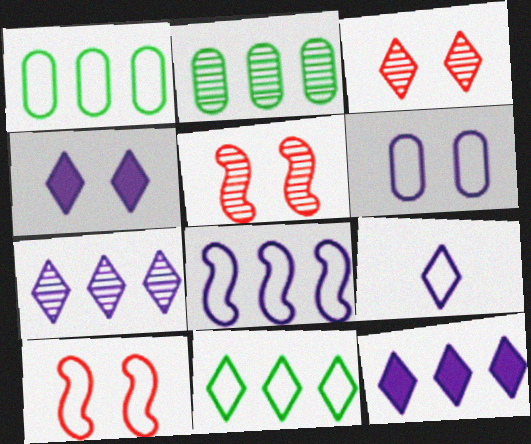[[1, 9, 10], 
[4, 7, 9], 
[6, 8, 9]]